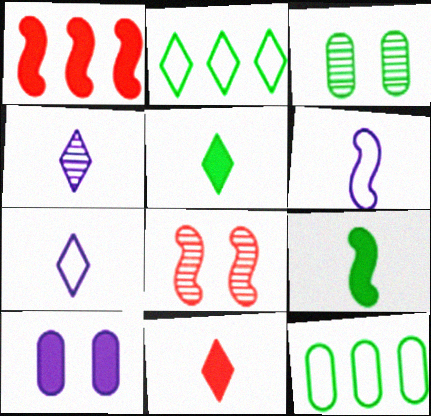[[1, 3, 7], 
[1, 5, 10], 
[2, 3, 9]]